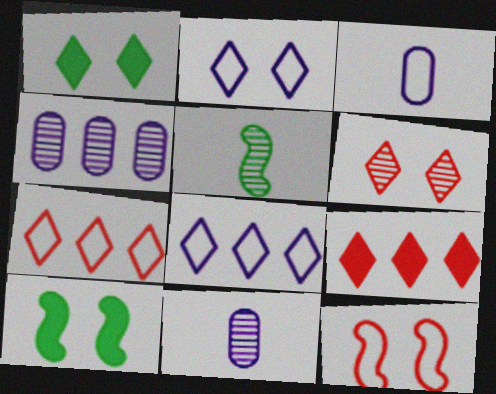[[1, 2, 6], 
[4, 5, 6], 
[7, 10, 11]]